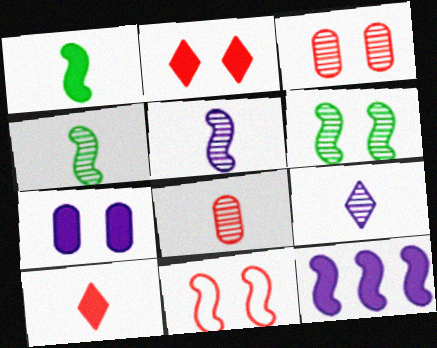[[2, 3, 11], 
[4, 8, 9], 
[4, 11, 12]]